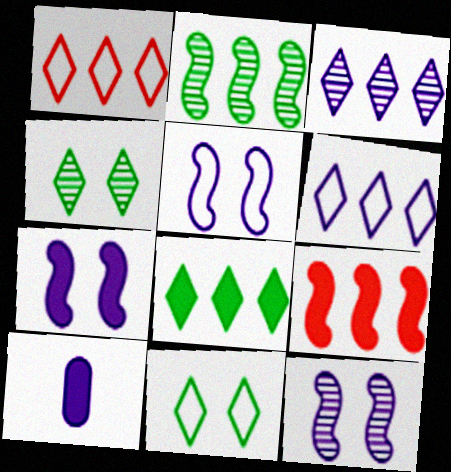[[1, 3, 8], 
[3, 5, 10], 
[5, 7, 12], 
[6, 10, 12]]